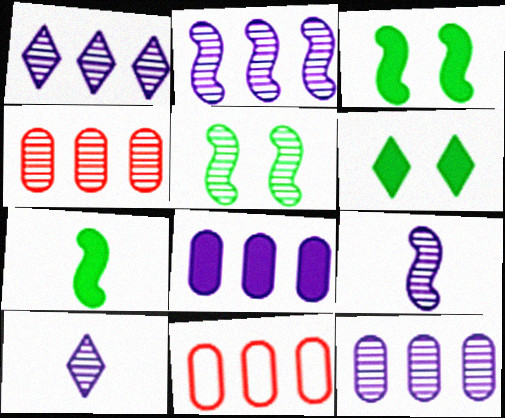[[1, 2, 12], 
[3, 10, 11], 
[4, 5, 10], 
[6, 9, 11]]